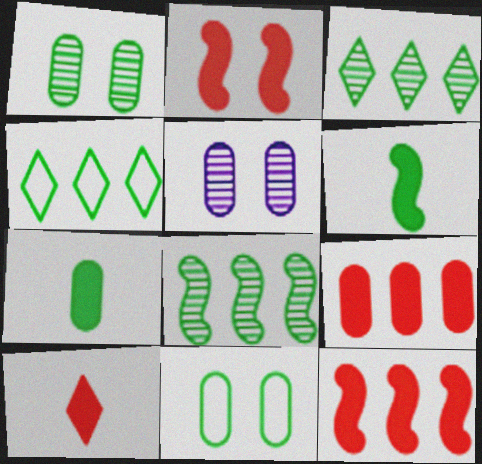[[1, 4, 6], 
[2, 9, 10], 
[3, 6, 11]]